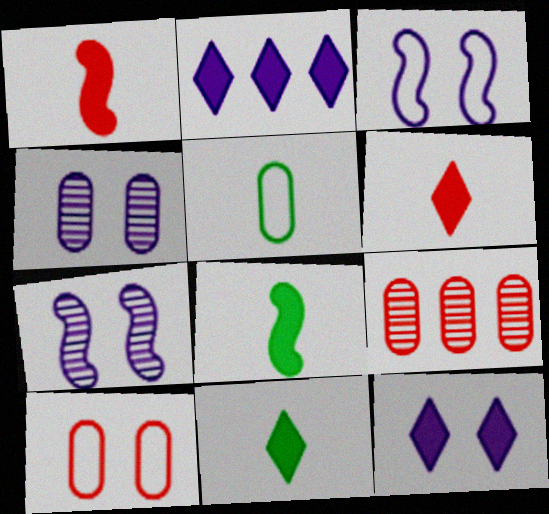[[3, 4, 12], 
[3, 9, 11]]